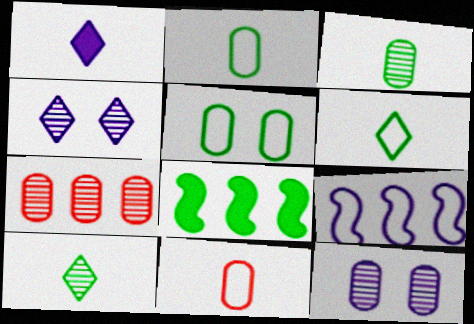[[1, 9, 12], 
[3, 7, 12], 
[4, 8, 11], 
[5, 8, 10]]